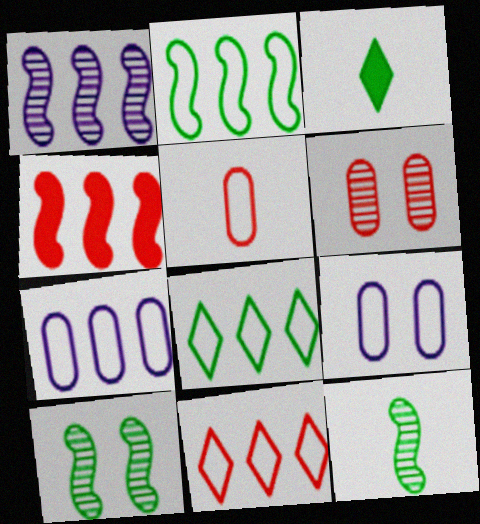[[1, 2, 4], 
[2, 7, 11]]